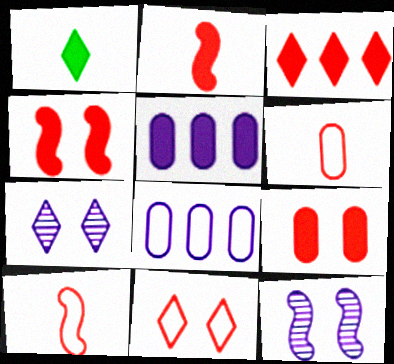[[1, 4, 5], 
[2, 3, 9]]